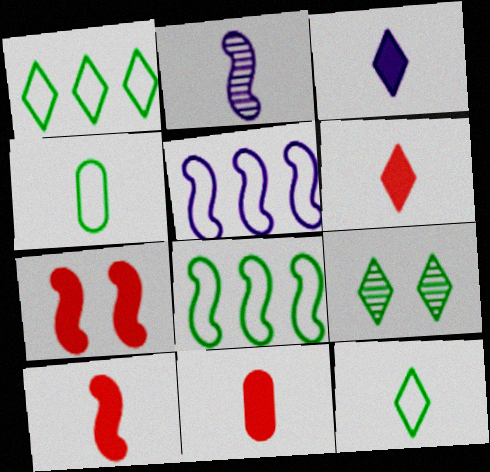[[2, 4, 6], 
[2, 7, 8], 
[2, 11, 12], 
[5, 9, 11], 
[6, 10, 11]]